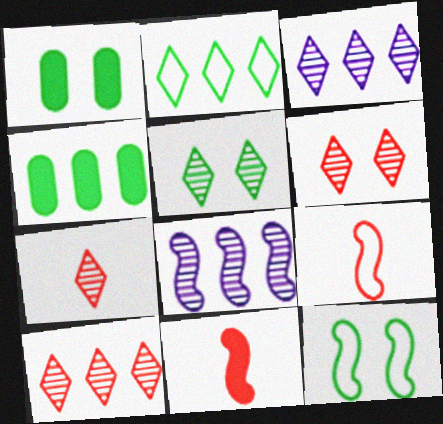[[1, 3, 9], 
[1, 5, 12], 
[3, 5, 7], 
[6, 7, 10], 
[8, 11, 12]]